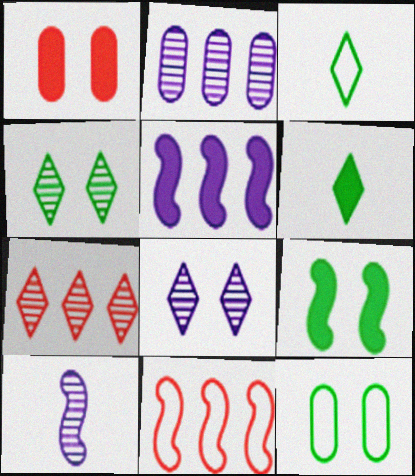[[1, 5, 6], 
[2, 8, 10], 
[4, 9, 12], 
[9, 10, 11]]